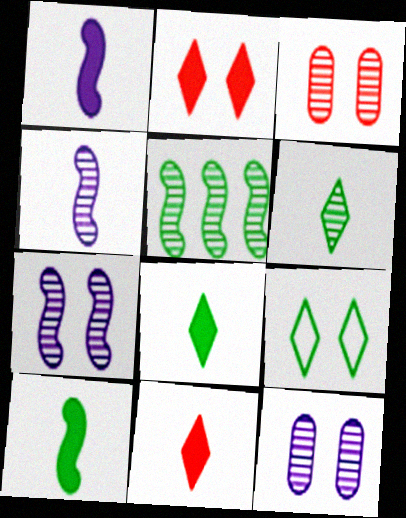[]